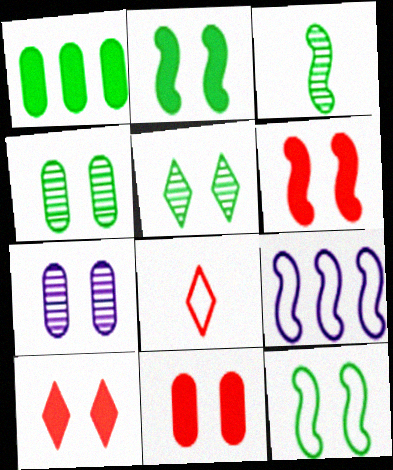[[3, 6, 9], 
[6, 10, 11], 
[7, 10, 12]]